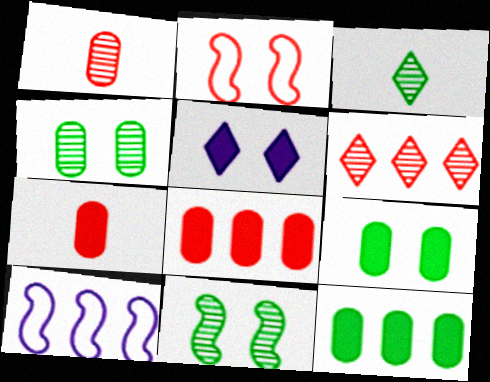[[2, 4, 5], 
[2, 6, 7], 
[6, 10, 12]]